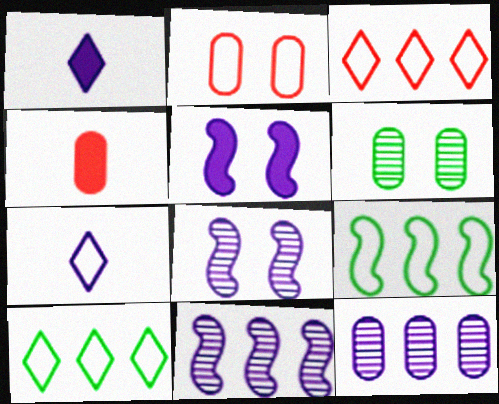[[2, 7, 9], 
[4, 8, 10], 
[5, 7, 12]]